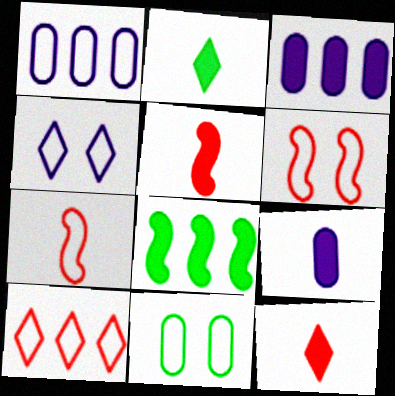[[2, 5, 9], 
[4, 6, 11]]